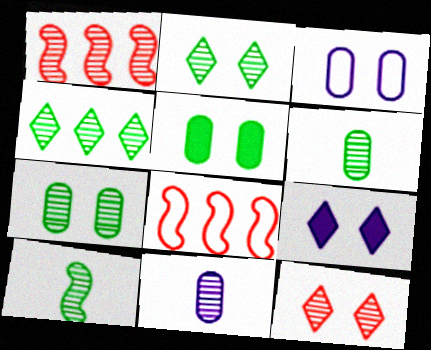[[1, 2, 11], 
[4, 7, 10], 
[6, 8, 9]]